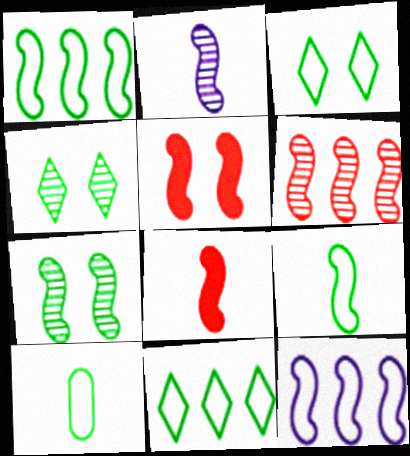[[1, 2, 5], 
[1, 3, 10], 
[2, 6, 7], 
[2, 8, 9], 
[7, 8, 12]]